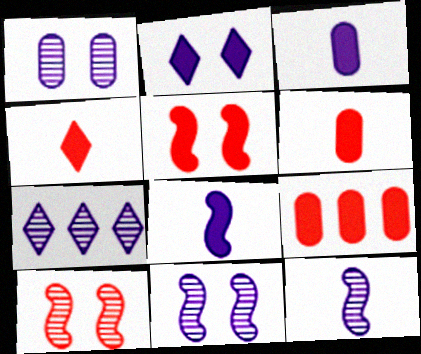[[1, 7, 12], 
[4, 5, 9]]